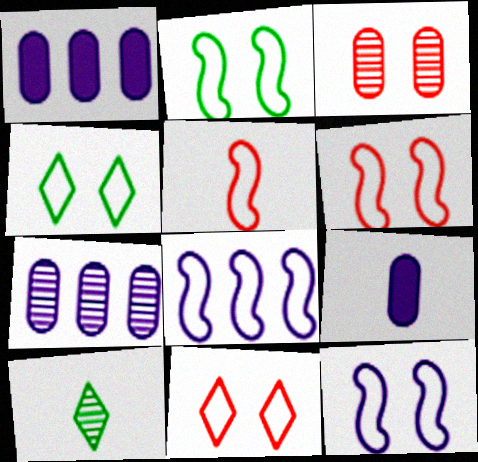[[1, 6, 10], 
[2, 5, 8], 
[2, 6, 12], 
[5, 9, 10]]